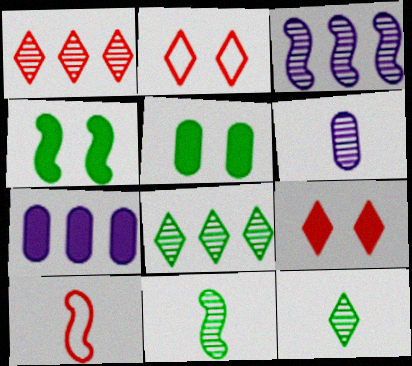[[2, 7, 11], 
[3, 4, 10]]